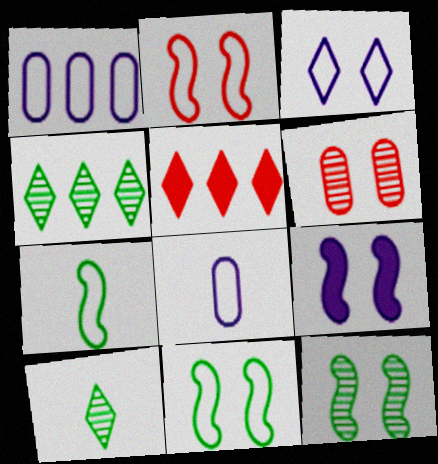[[2, 9, 12], 
[3, 5, 10], 
[5, 8, 12]]